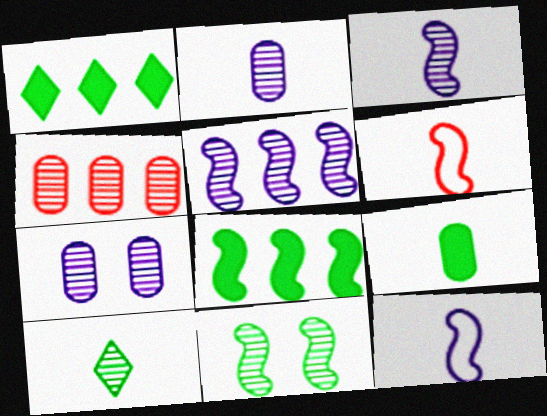[[1, 6, 7]]